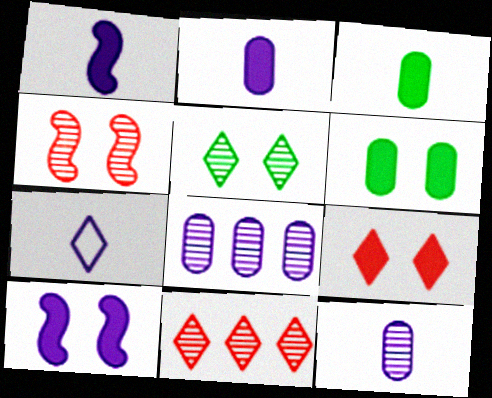[[1, 7, 12], 
[6, 9, 10], 
[7, 8, 10]]